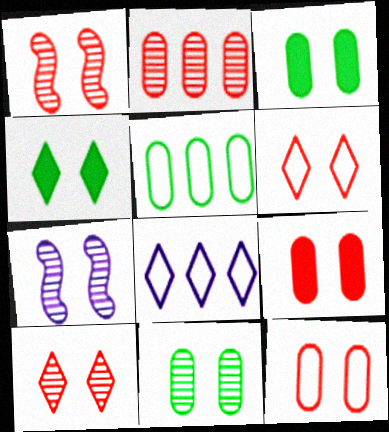[[1, 6, 9], 
[3, 6, 7], 
[4, 7, 12], 
[7, 10, 11]]